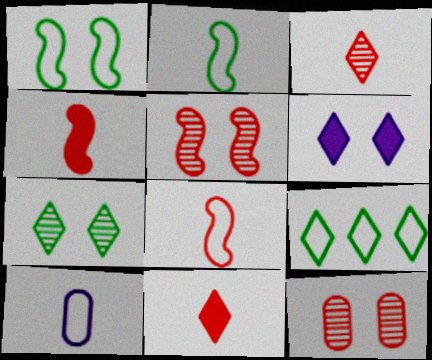[[1, 6, 12], 
[3, 6, 9]]